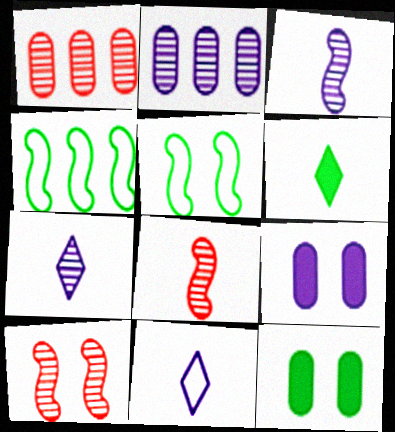[]